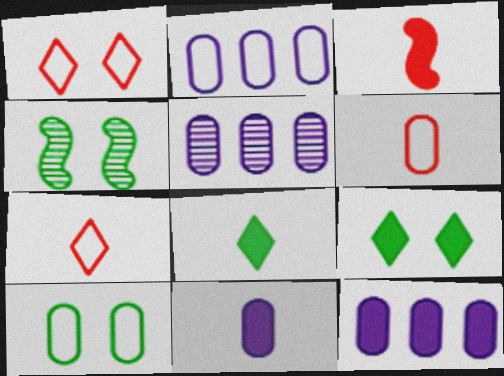[[2, 5, 12], 
[2, 6, 10], 
[3, 8, 11], 
[3, 9, 12], 
[4, 7, 12], 
[4, 9, 10]]